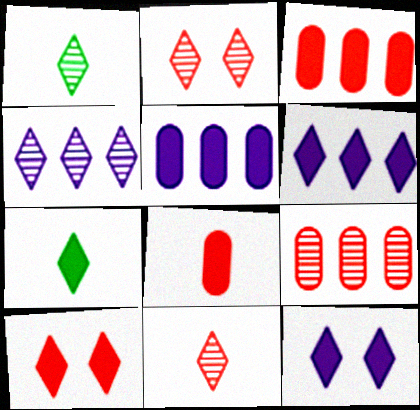[[1, 2, 4], 
[6, 7, 10]]